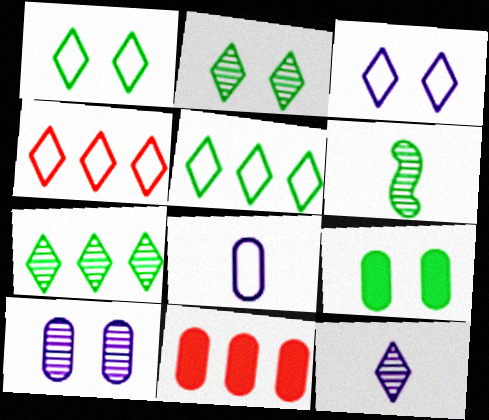[[3, 6, 11], 
[5, 6, 9]]